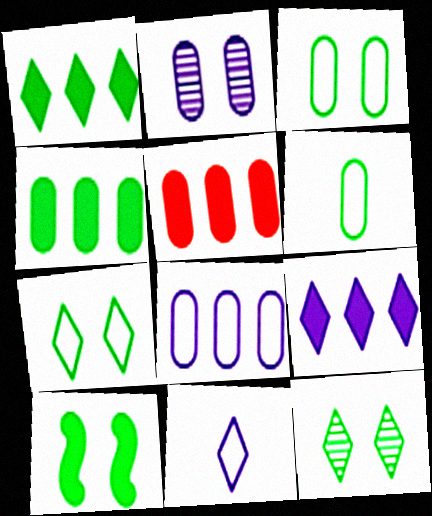[[2, 5, 6], 
[3, 10, 12]]